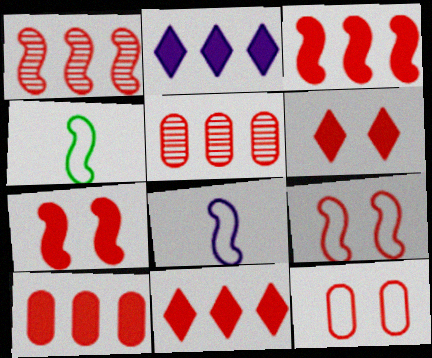[[3, 10, 11]]